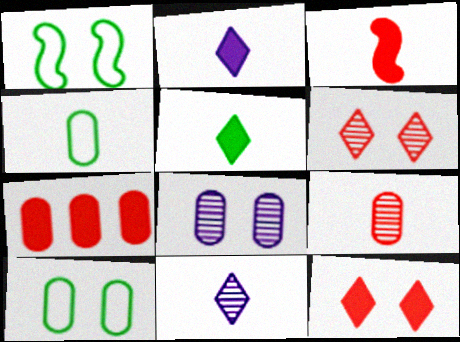[[1, 7, 11], 
[1, 8, 12], 
[3, 4, 11], 
[3, 7, 12], 
[4, 7, 8]]